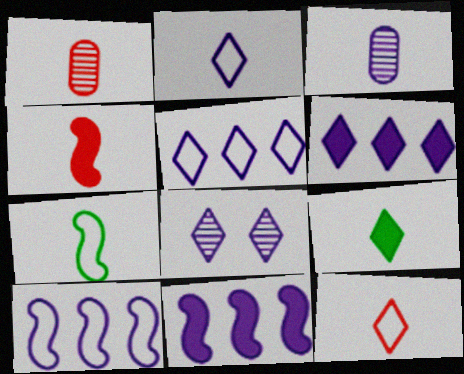[[1, 4, 12], 
[2, 6, 8]]